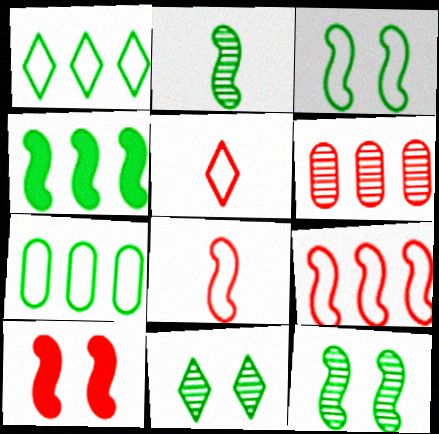[[2, 3, 4], 
[5, 6, 10]]